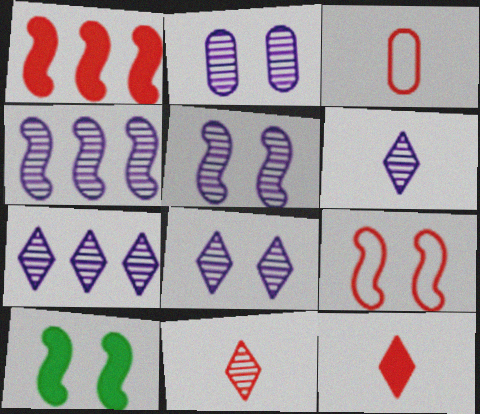[[2, 4, 6], 
[2, 5, 8], 
[3, 7, 10], 
[5, 9, 10], 
[6, 7, 8]]